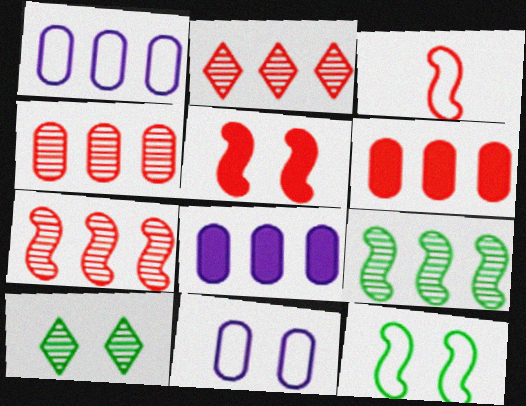[[2, 4, 7], 
[3, 5, 7], 
[3, 8, 10], 
[5, 10, 11]]